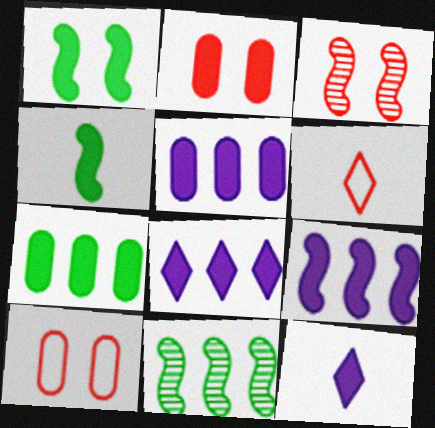[[2, 4, 8], 
[5, 8, 9], 
[10, 11, 12]]